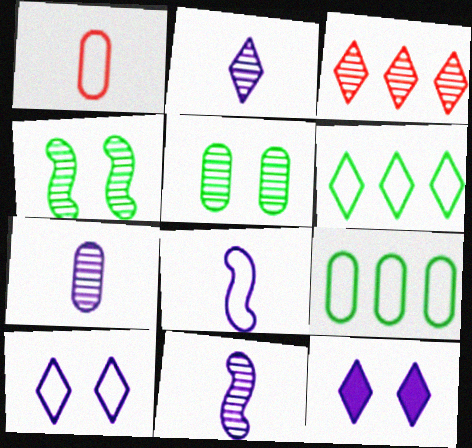[[2, 7, 11], 
[3, 4, 7], 
[3, 5, 11]]